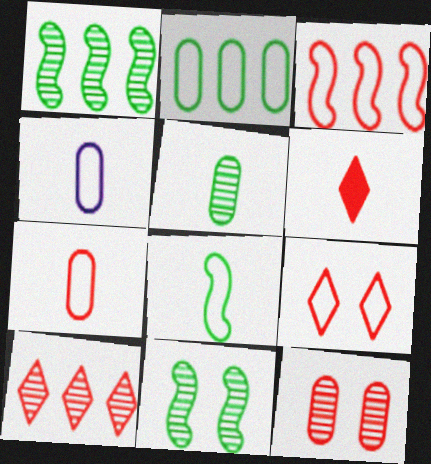[[3, 6, 12], 
[3, 7, 9], 
[6, 9, 10]]